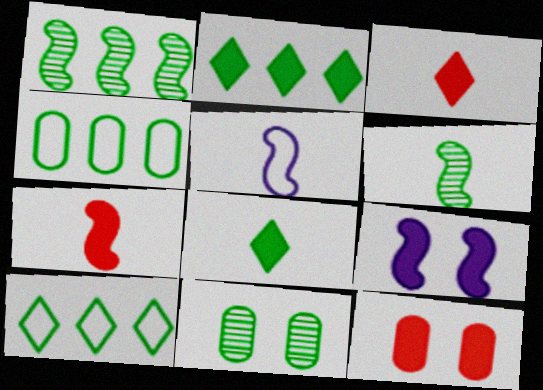[[1, 2, 4], 
[5, 6, 7]]